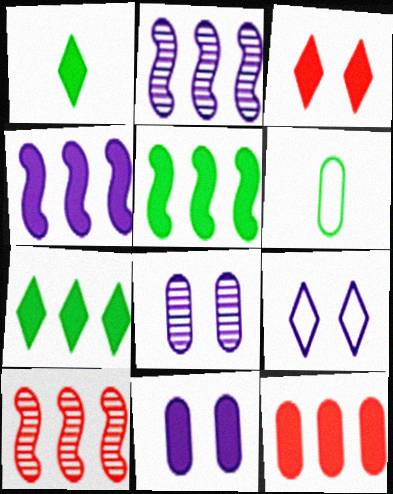[[2, 3, 6], 
[4, 7, 12], 
[6, 8, 12]]